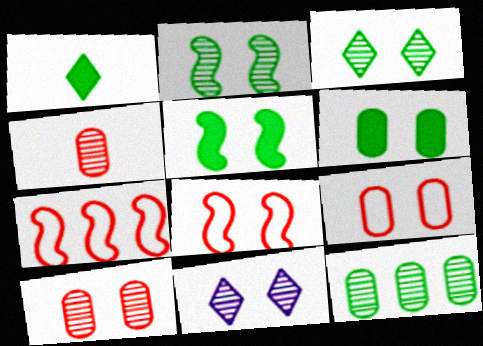[[2, 10, 11], 
[5, 9, 11], 
[6, 8, 11]]